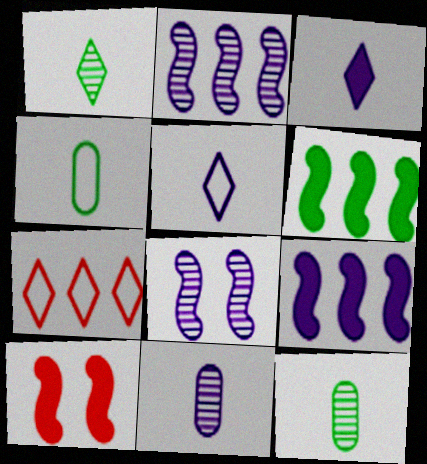[]